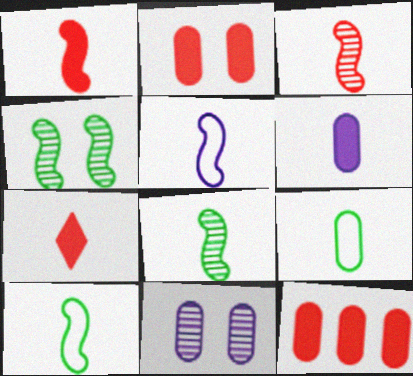[[1, 5, 8], 
[9, 11, 12]]